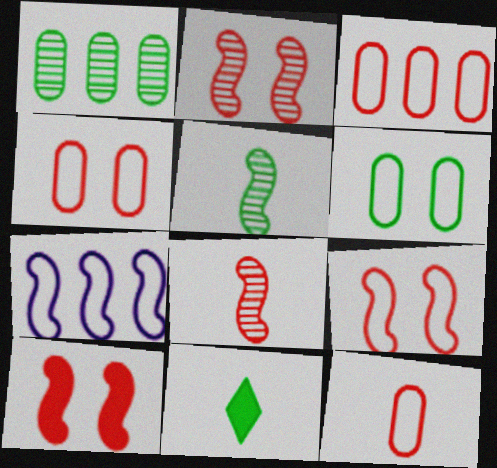[[2, 9, 10], 
[3, 4, 12], 
[5, 7, 10]]